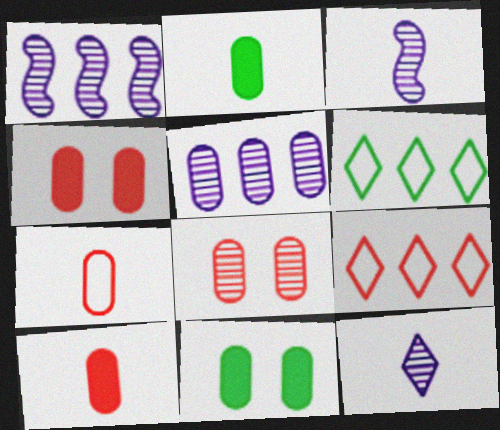[[3, 4, 6], 
[3, 9, 11], 
[5, 7, 11]]